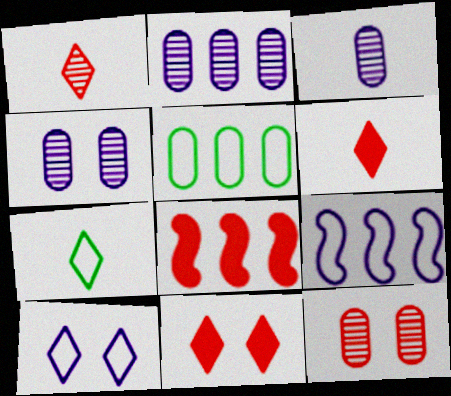[[2, 3, 4], 
[4, 7, 8]]